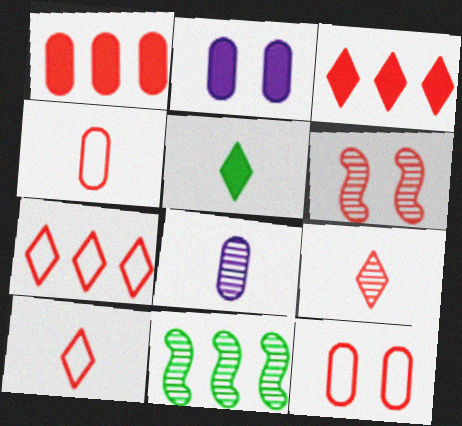[[1, 6, 10], 
[2, 10, 11], 
[3, 4, 6]]